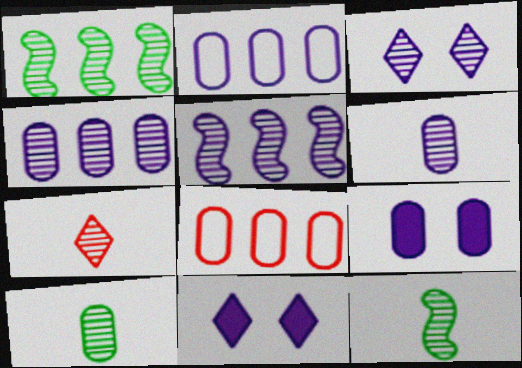[[2, 6, 9], 
[3, 5, 6], 
[6, 7, 12], 
[8, 9, 10], 
[8, 11, 12]]